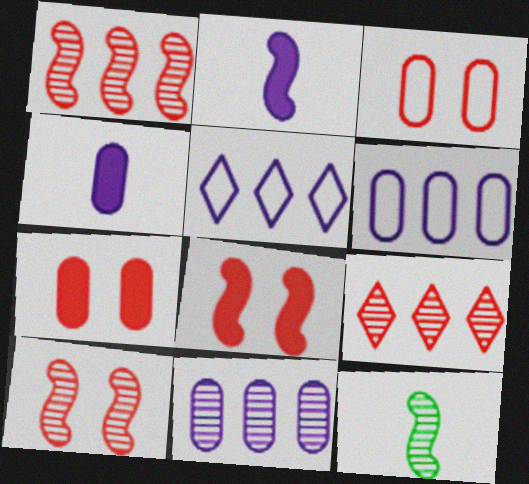[[5, 7, 12]]